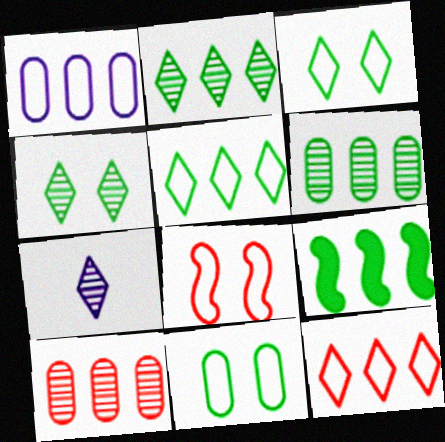[[5, 6, 9]]